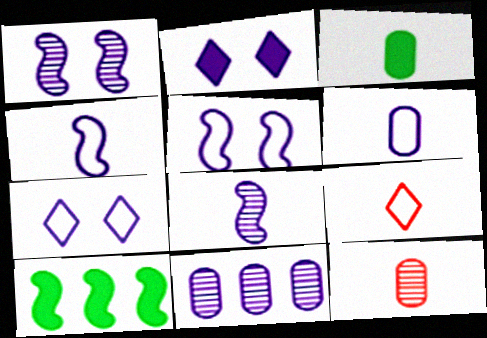[[2, 4, 11], 
[3, 6, 12], 
[3, 8, 9], 
[7, 10, 12]]